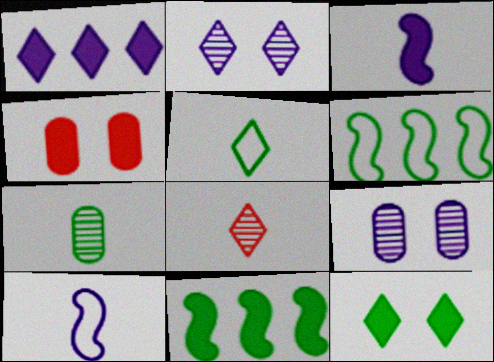[[1, 9, 10], 
[6, 7, 12]]